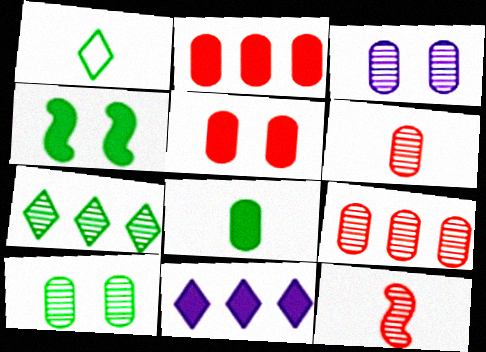[[3, 7, 12]]